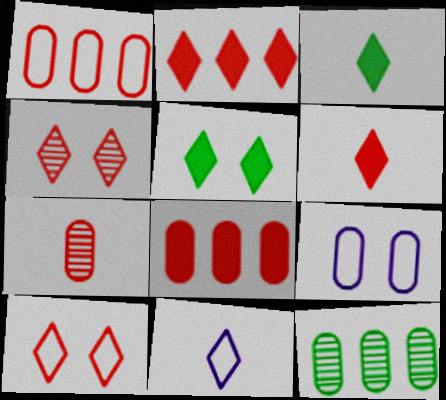[]